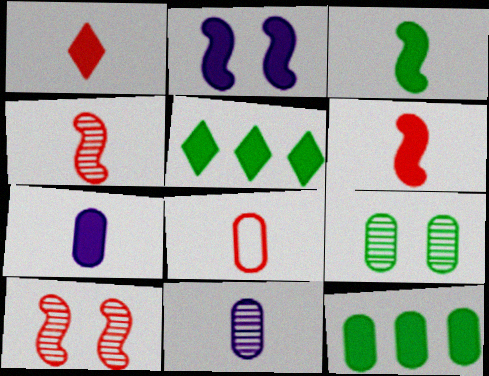[[1, 2, 12], 
[1, 3, 7], 
[1, 4, 8]]